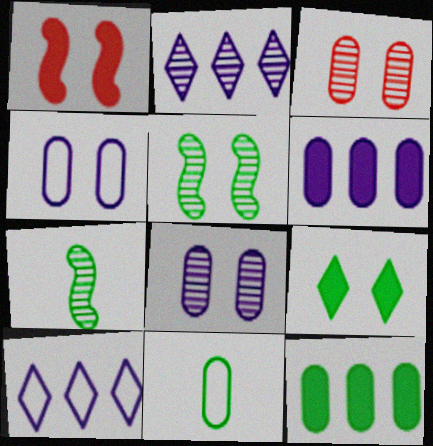[[1, 2, 11], 
[2, 3, 7], 
[3, 6, 11]]